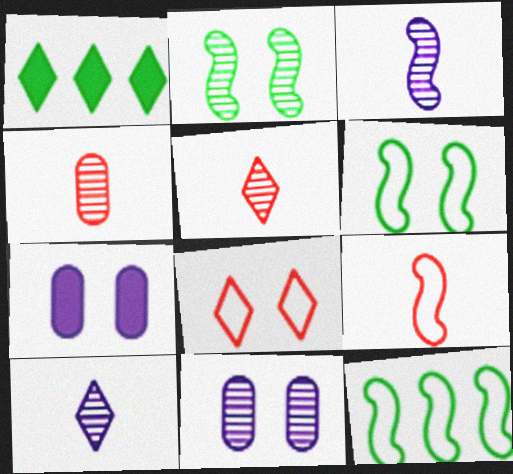[[1, 8, 10], 
[1, 9, 11], 
[2, 7, 8], 
[5, 7, 12]]